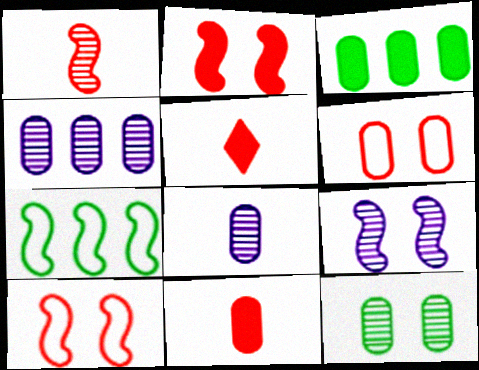[[3, 6, 8]]